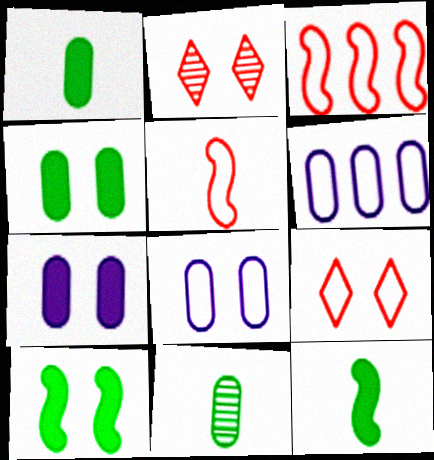[[2, 6, 12], 
[2, 8, 10]]